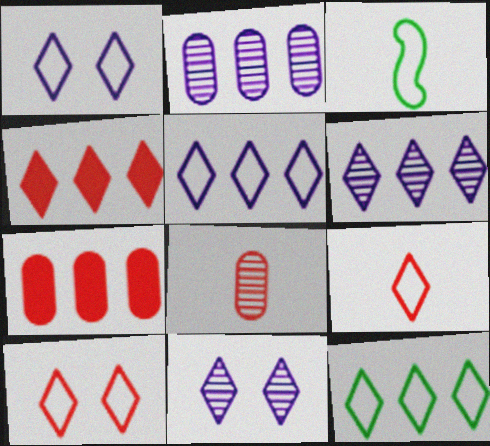[[1, 9, 12], 
[3, 7, 11], 
[4, 6, 12]]